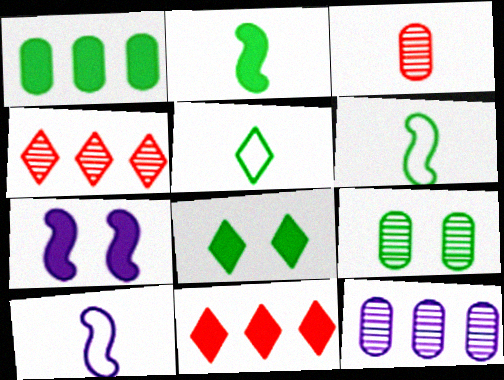[[1, 2, 8], 
[3, 9, 12], 
[9, 10, 11]]